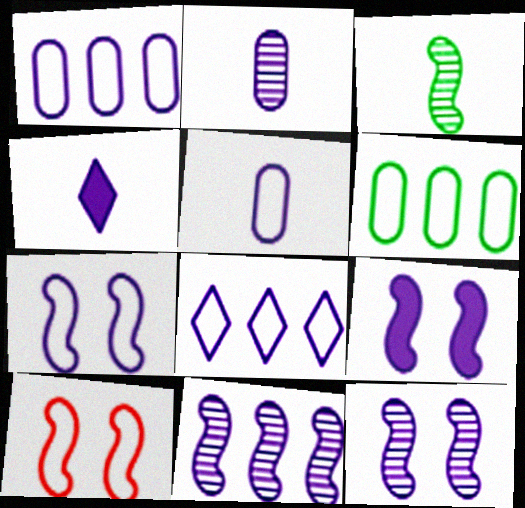[[1, 4, 12], 
[2, 8, 9], 
[5, 7, 8], 
[7, 9, 12]]